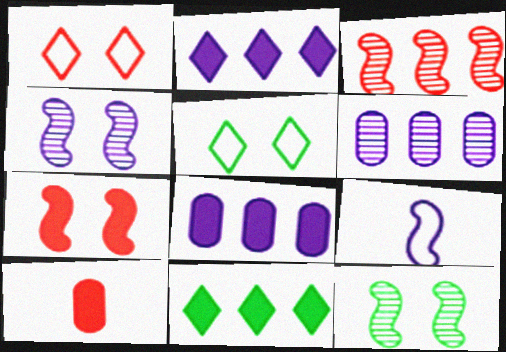[[1, 3, 10]]